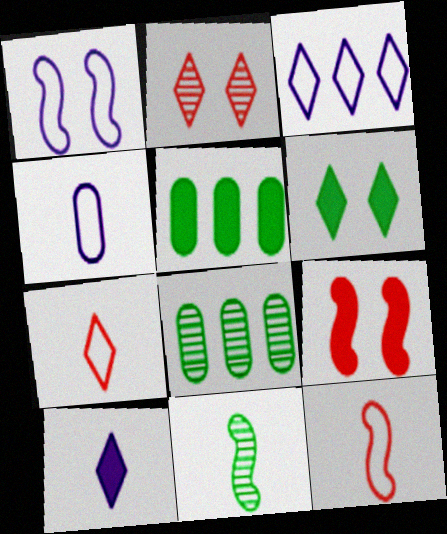[[1, 3, 4], 
[5, 9, 10]]